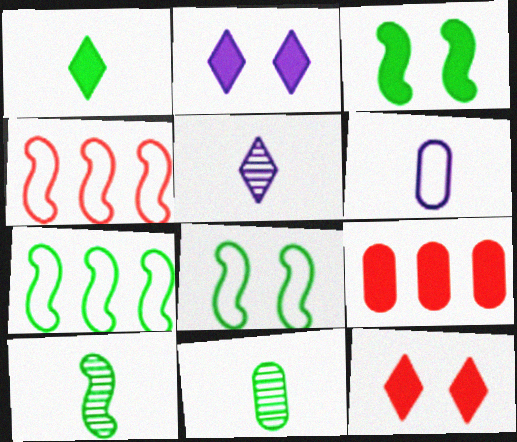[[2, 4, 11], 
[3, 7, 10], 
[5, 8, 9]]